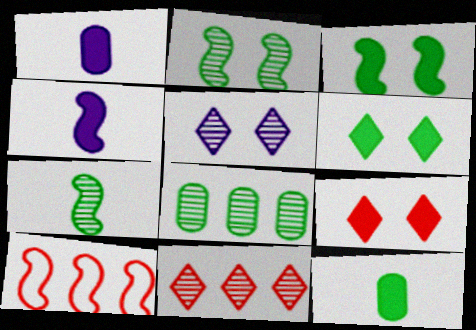[[2, 4, 10], 
[5, 10, 12]]